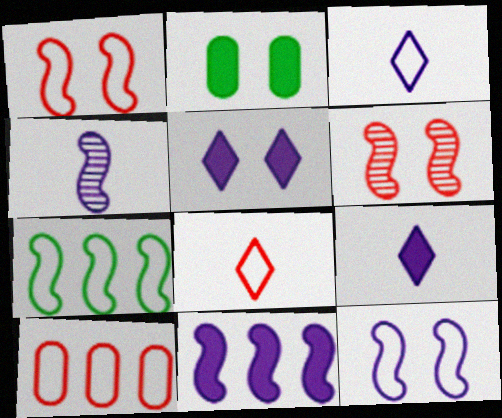[[1, 8, 10], 
[4, 11, 12]]